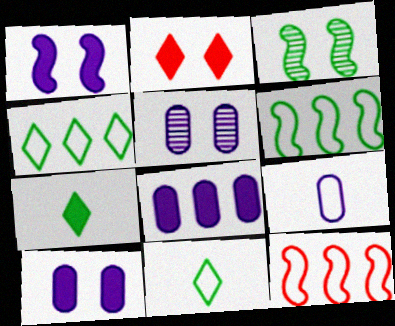[[5, 7, 12], 
[5, 8, 9]]